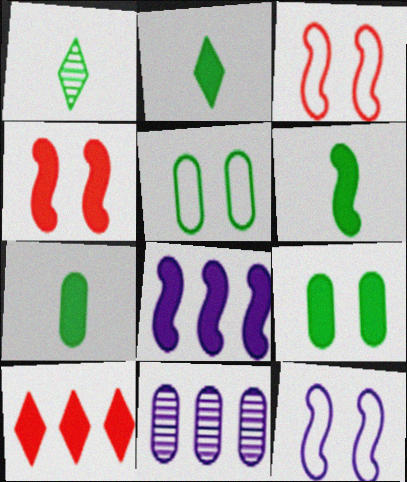[[2, 3, 11], 
[2, 6, 7], 
[4, 6, 8]]